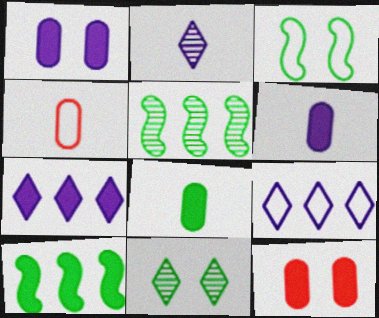[[3, 4, 9]]